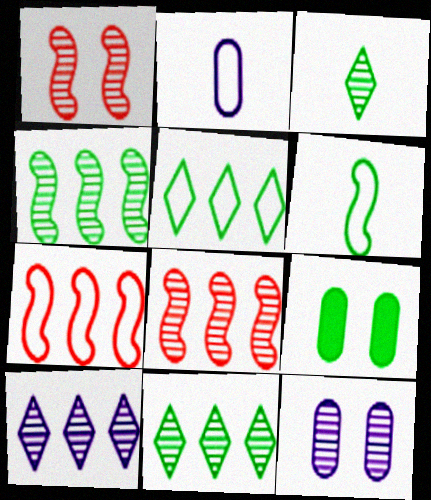[[3, 8, 12], 
[6, 9, 11]]